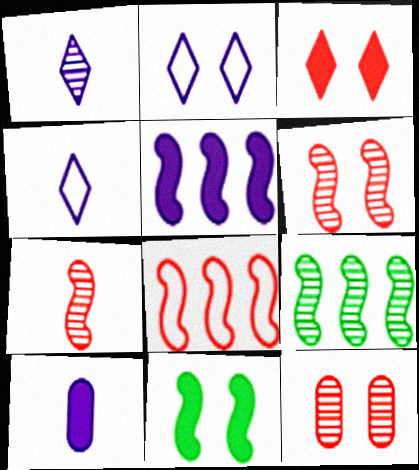[[1, 9, 12], 
[2, 11, 12], 
[5, 8, 9]]